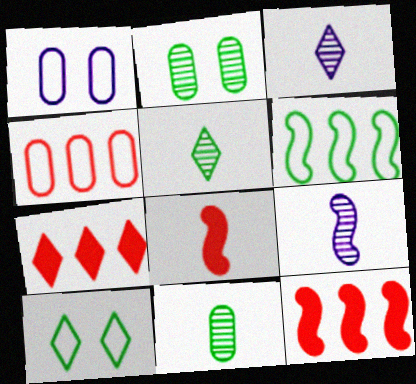[[1, 5, 12], 
[3, 7, 10]]